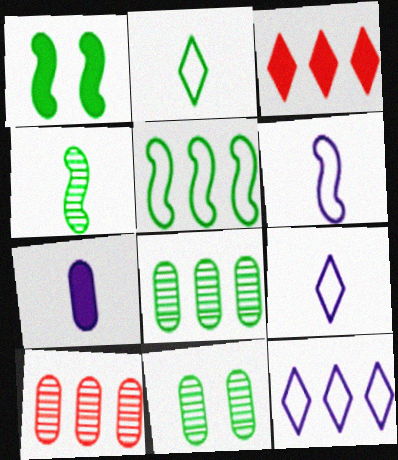[[1, 2, 8], 
[1, 3, 7], 
[1, 4, 5], 
[1, 9, 10], 
[3, 6, 11]]